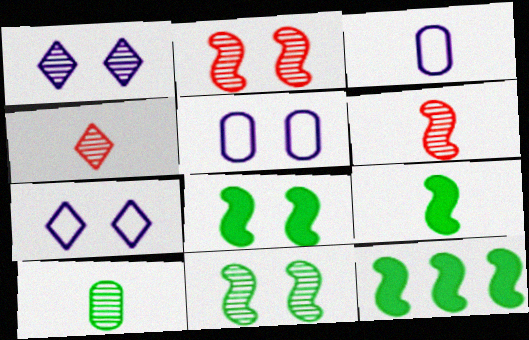[[3, 4, 9], 
[4, 5, 12], 
[8, 9, 12]]